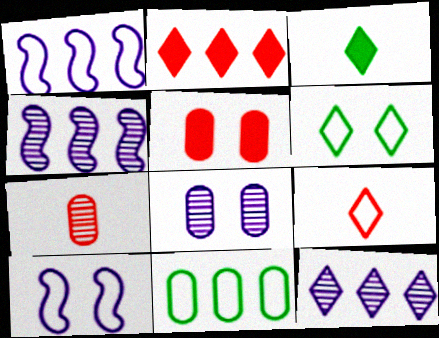[[2, 4, 11], 
[9, 10, 11]]